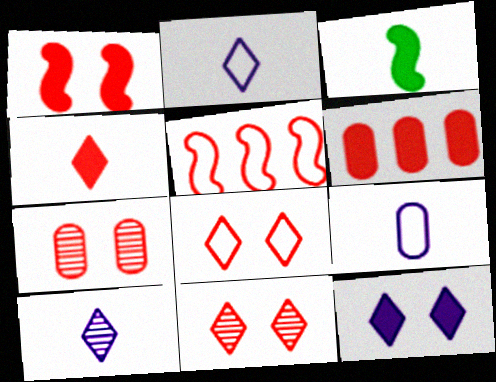[[1, 4, 6], 
[1, 7, 8], 
[3, 6, 12], 
[4, 5, 7]]